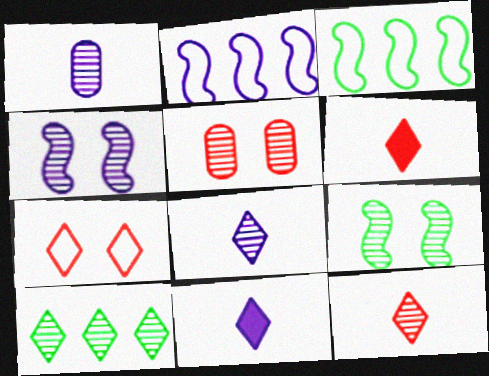[[3, 5, 11], 
[7, 10, 11]]